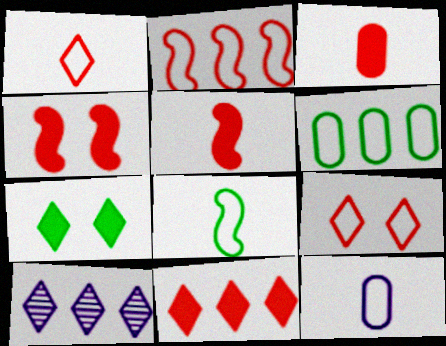[[1, 7, 10], 
[1, 8, 12], 
[3, 4, 11]]